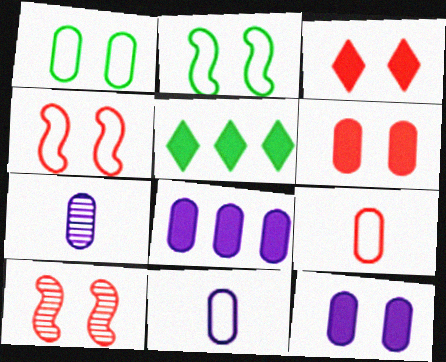[[4, 5, 7], 
[5, 10, 11]]